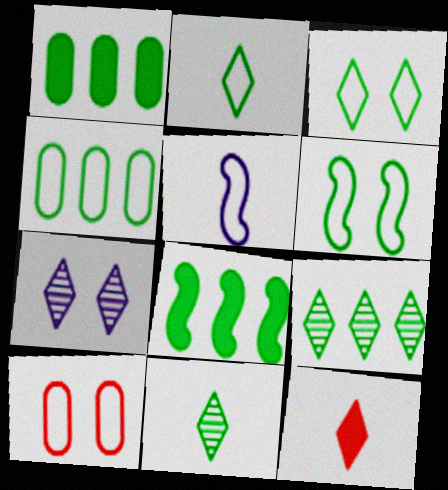[[1, 6, 11], 
[2, 4, 6], 
[4, 8, 9]]